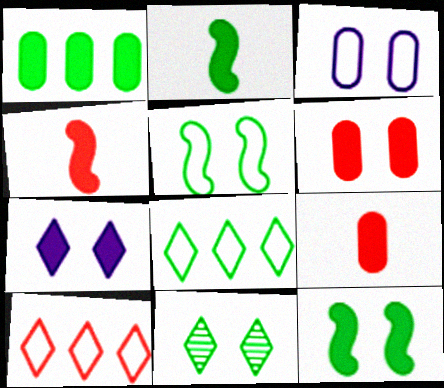[[1, 4, 7], 
[6, 7, 12]]